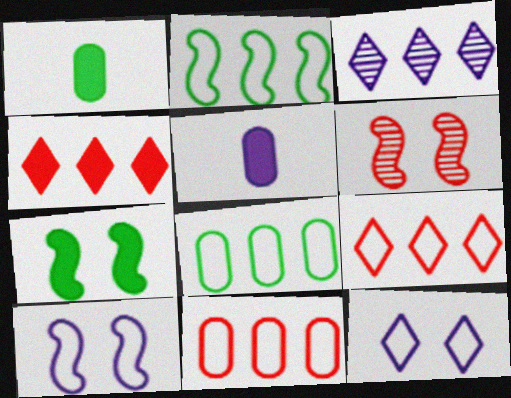[[3, 5, 10], 
[4, 5, 7], 
[6, 7, 10]]